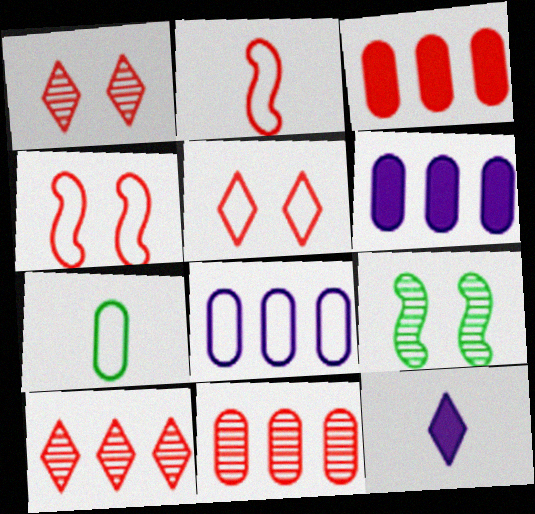[[1, 2, 3]]